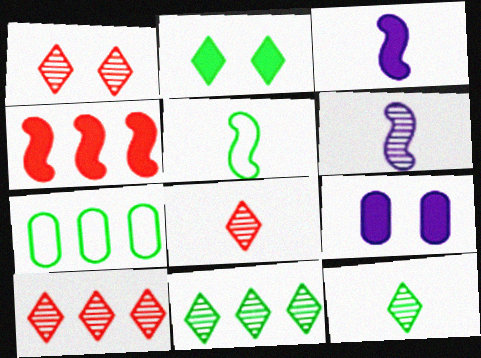[[1, 3, 7], 
[1, 8, 10], 
[5, 9, 10]]